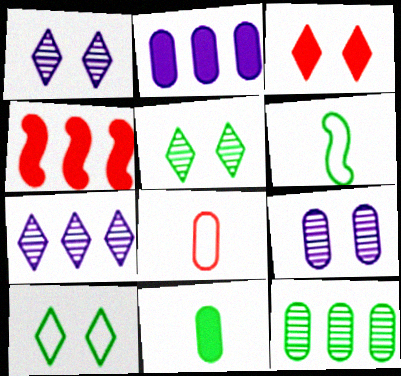[[1, 3, 10]]